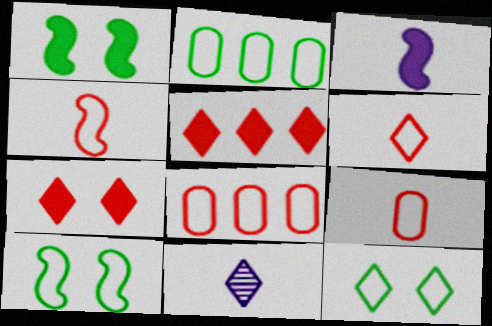[[1, 8, 11], 
[4, 6, 9], 
[5, 11, 12]]